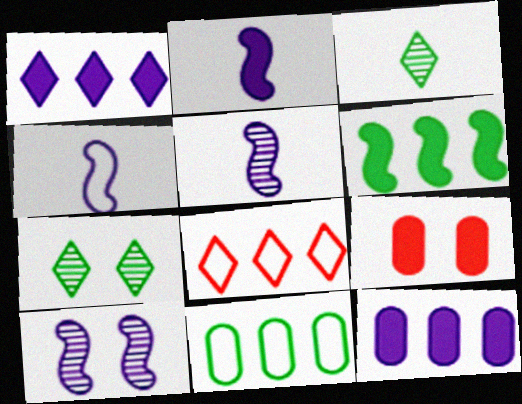[[2, 4, 5]]